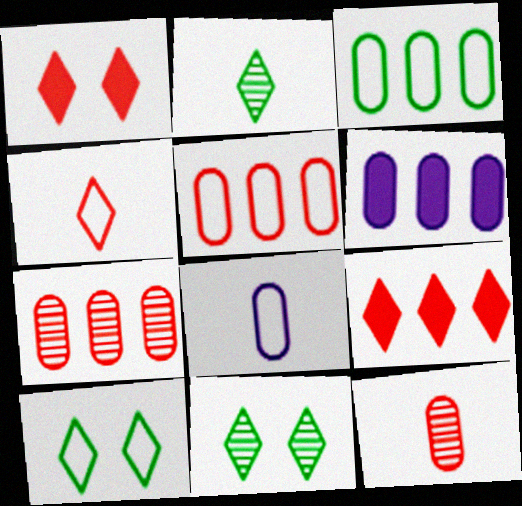[[3, 6, 7]]